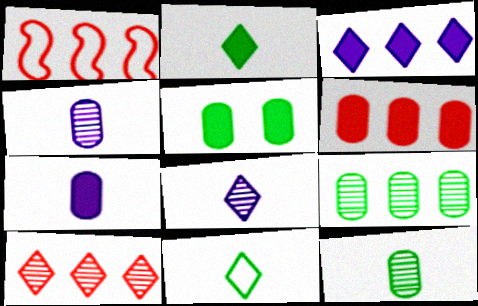[[1, 3, 9], 
[1, 5, 8], 
[1, 6, 10], 
[5, 6, 7]]